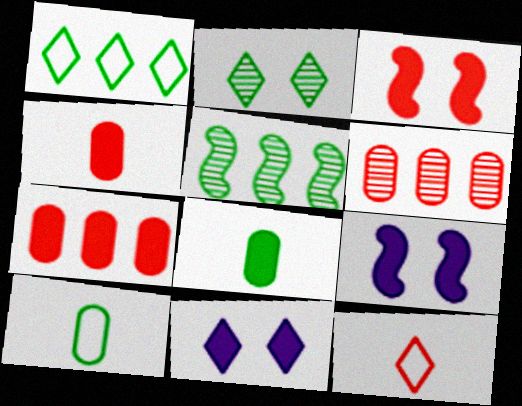[[3, 6, 12]]